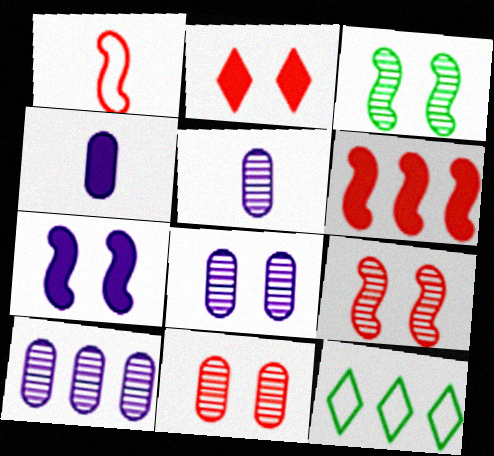[[1, 6, 9], 
[4, 9, 12], 
[5, 8, 10], 
[6, 10, 12]]